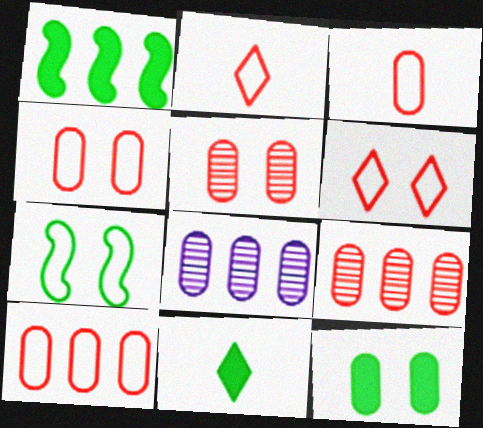[[1, 11, 12], 
[3, 4, 10], 
[3, 8, 12]]